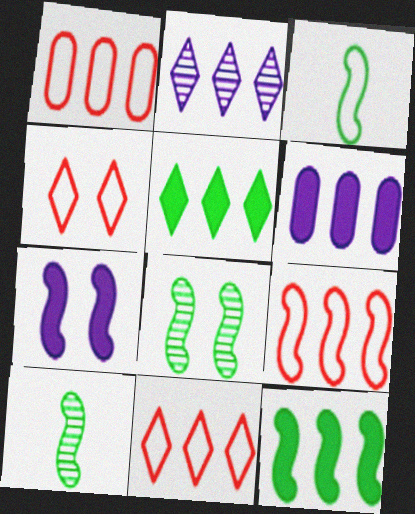[[1, 2, 12], 
[1, 9, 11], 
[2, 5, 11], 
[3, 8, 12], 
[4, 6, 10], 
[7, 9, 10]]